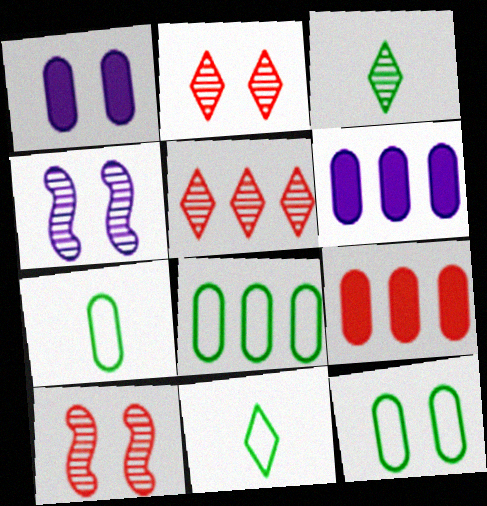[[4, 9, 11], 
[6, 10, 11], 
[7, 8, 12]]